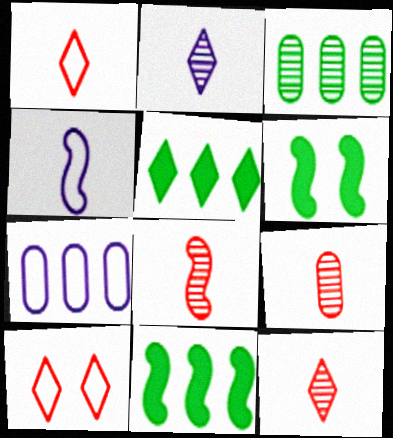[[2, 5, 10], 
[6, 7, 12], 
[8, 9, 12]]